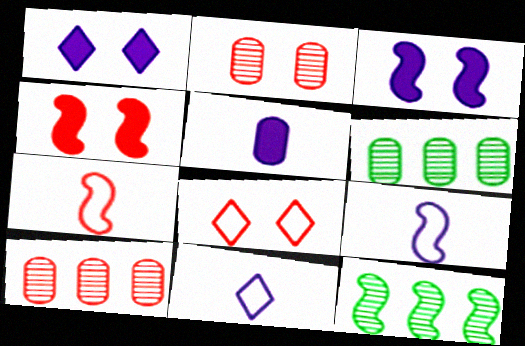[[1, 6, 7], 
[2, 4, 8], 
[3, 7, 12], 
[4, 6, 11], 
[4, 9, 12], 
[5, 8, 12]]